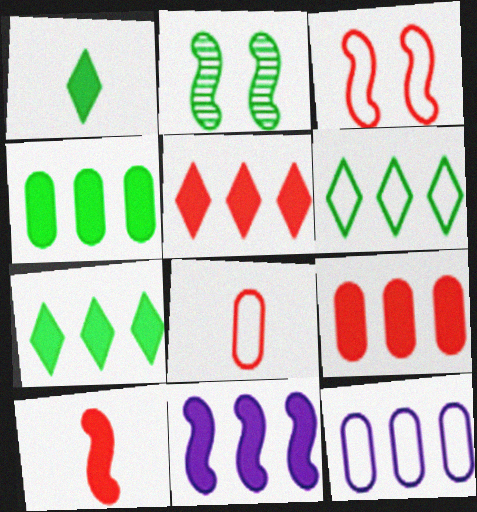[[4, 5, 11], 
[7, 9, 11]]